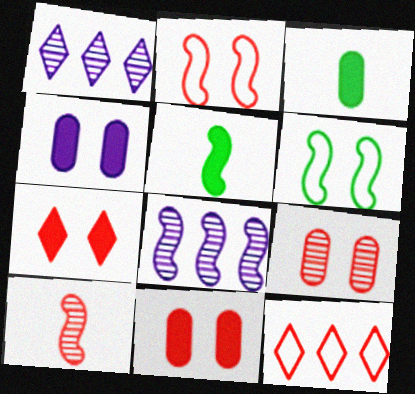[[1, 2, 3], 
[2, 5, 8], 
[2, 7, 9], 
[10, 11, 12]]